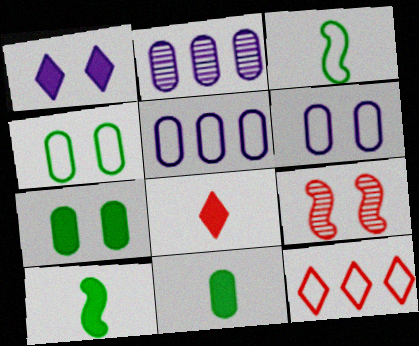[[1, 4, 9], 
[3, 6, 12]]